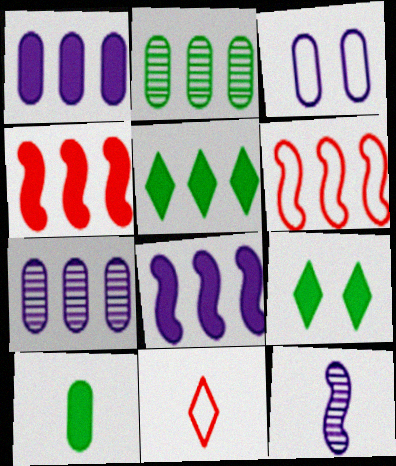[[1, 4, 5], 
[5, 6, 7], 
[10, 11, 12]]